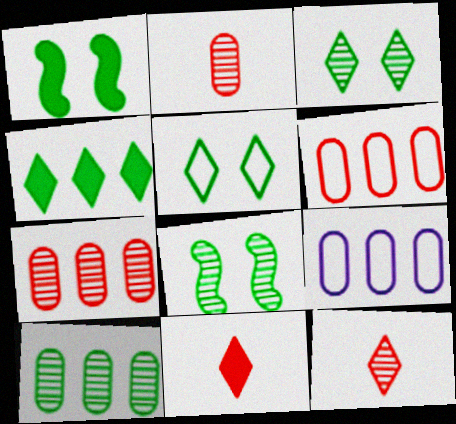[[1, 9, 12], 
[8, 9, 11]]